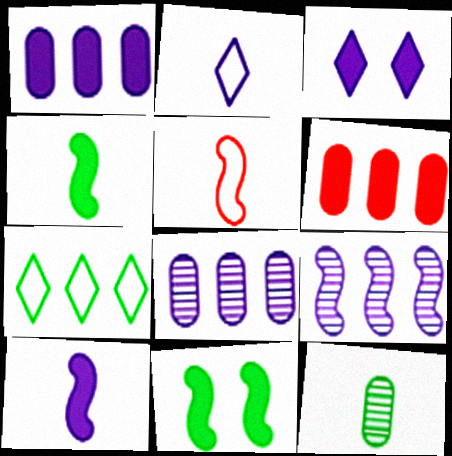[[1, 3, 10], 
[3, 4, 6], 
[5, 9, 11], 
[6, 7, 9], 
[7, 11, 12]]